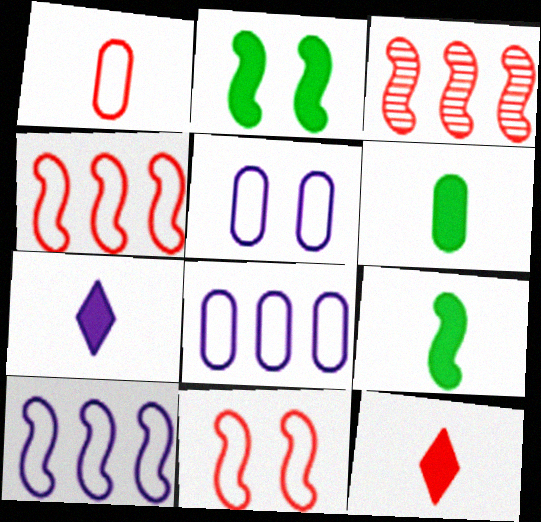[]